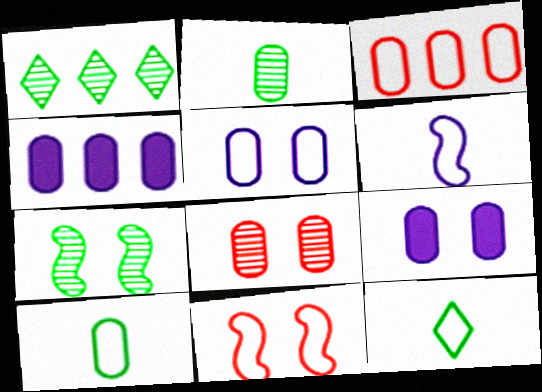[[1, 2, 7], 
[2, 3, 9], 
[3, 5, 10], 
[4, 8, 10]]